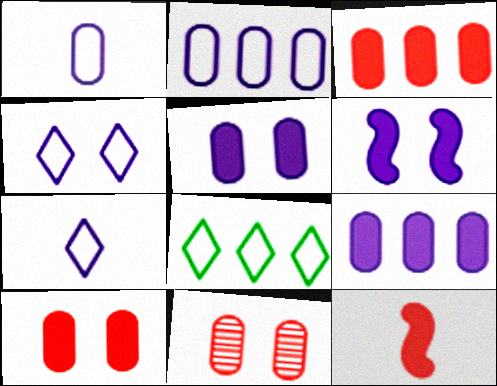[]